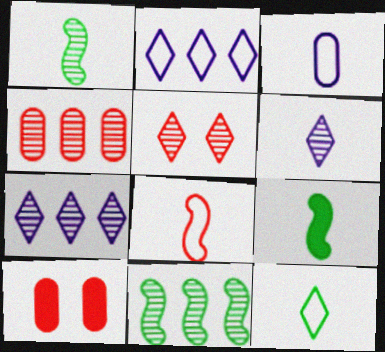[[1, 2, 10], 
[3, 8, 12], 
[4, 7, 11]]